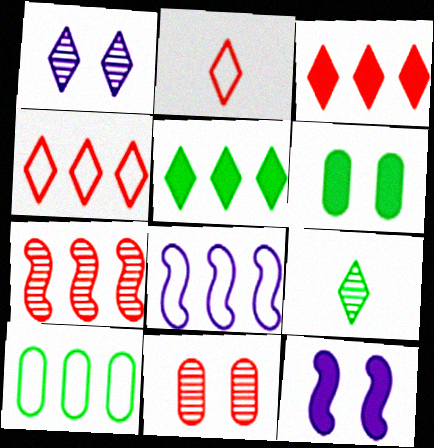[[1, 2, 5], 
[4, 8, 10]]